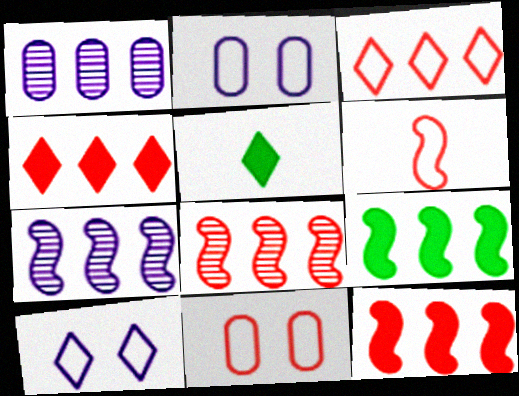[[1, 3, 9], 
[2, 5, 8], 
[3, 6, 11], 
[5, 7, 11]]